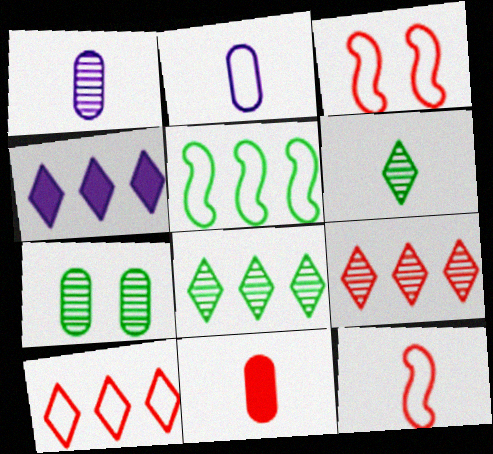[[3, 9, 11], 
[4, 7, 12], 
[4, 8, 10]]